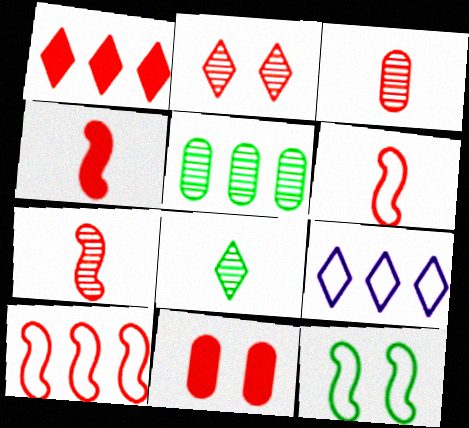[[1, 4, 11], 
[4, 6, 7]]